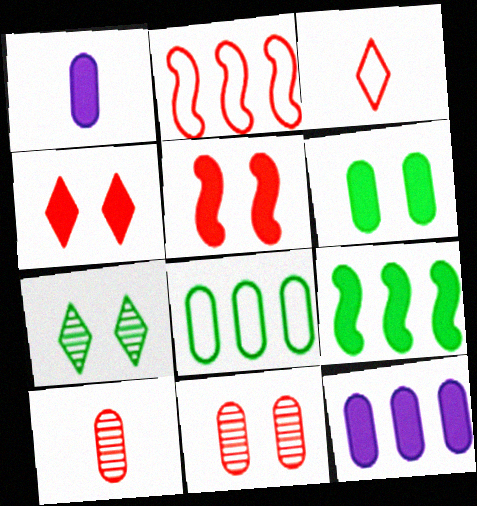[[1, 2, 7], 
[1, 4, 9], 
[1, 8, 11], 
[2, 4, 10]]